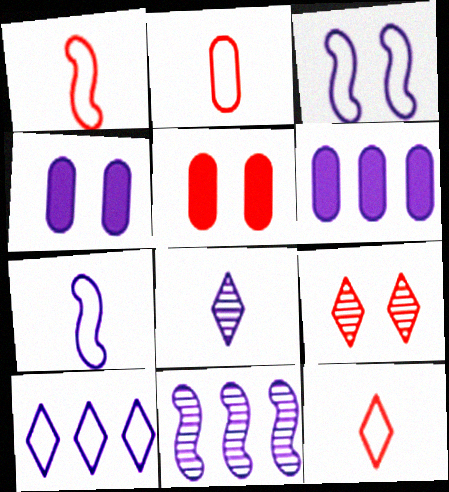[[1, 2, 12], 
[3, 6, 8], 
[6, 10, 11]]